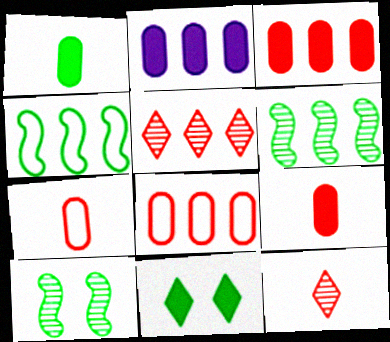[[2, 4, 5]]